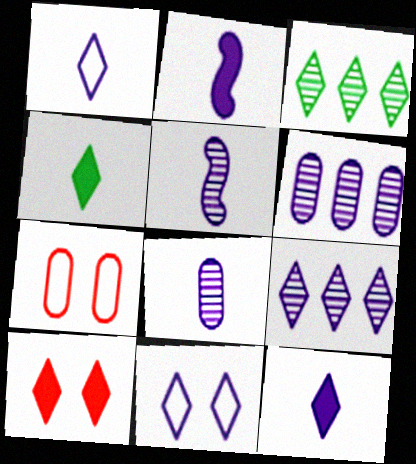[[1, 2, 8], 
[1, 3, 10], 
[2, 3, 7], 
[2, 6, 11], 
[9, 11, 12]]